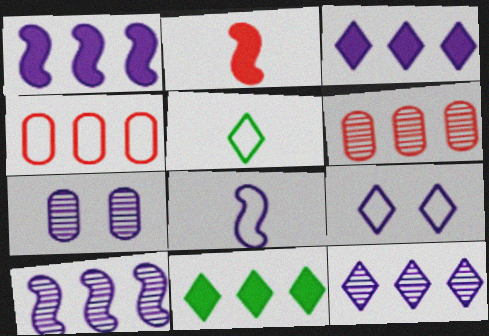[[3, 7, 8], 
[4, 10, 11]]